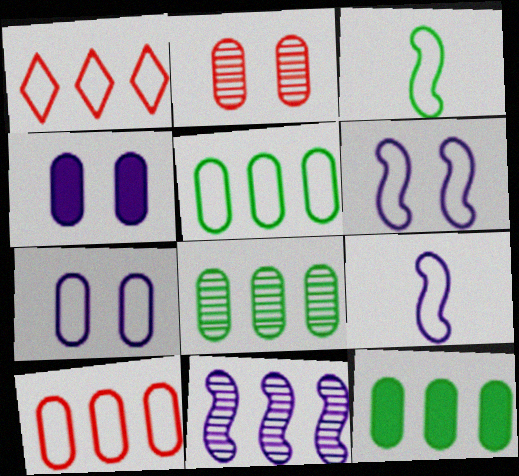[[1, 3, 7], 
[1, 11, 12], 
[5, 8, 12]]